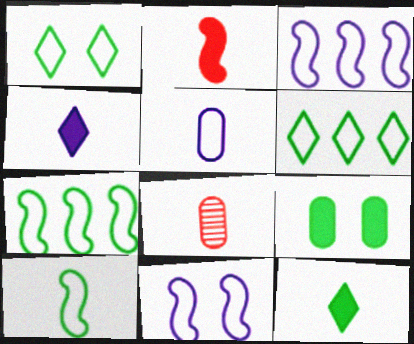[[4, 8, 10]]